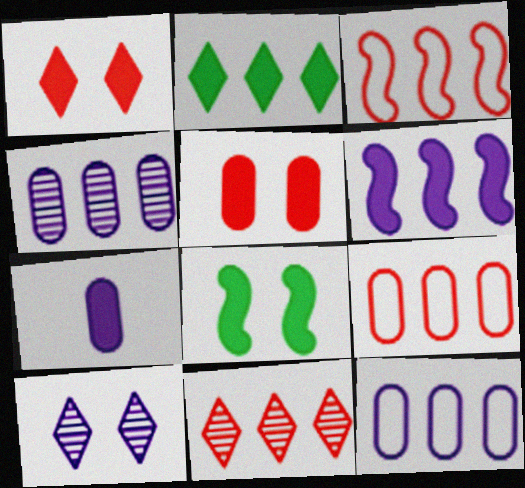[[2, 3, 4]]